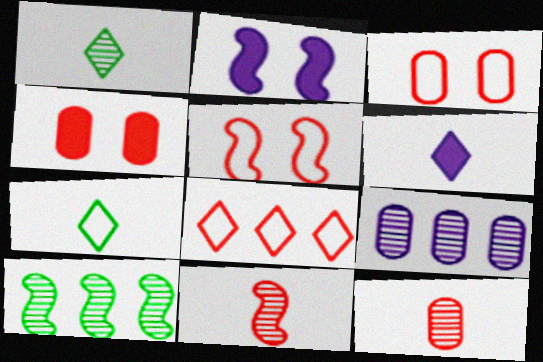[[3, 6, 10], 
[4, 8, 11]]